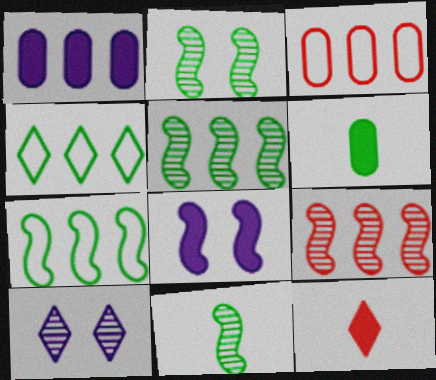[[1, 4, 9], 
[2, 4, 6], 
[2, 5, 11], 
[4, 10, 12]]